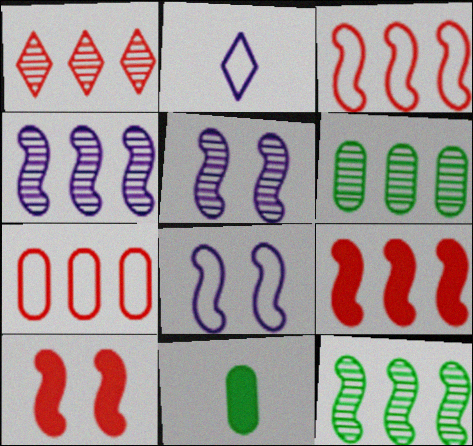[[1, 4, 6], 
[1, 7, 9], 
[1, 8, 11], 
[2, 6, 10]]